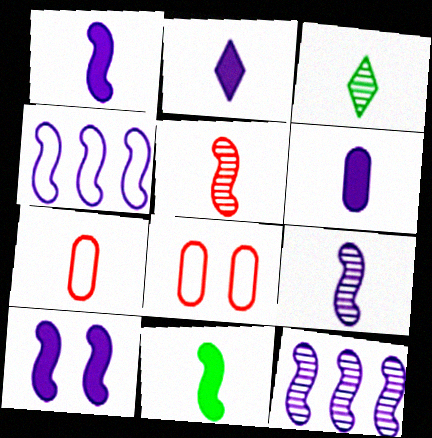[[1, 2, 6], 
[1, 3, 7], 
[4, 9, 10]]